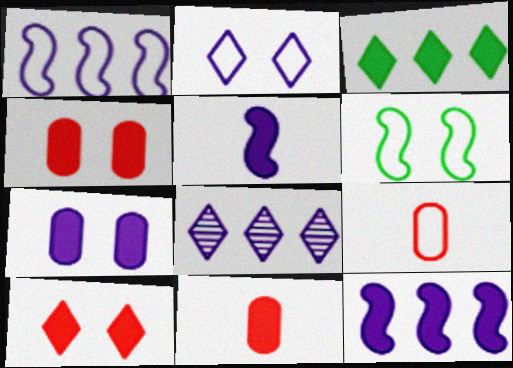[[3, 4, 5], 
[6, 8, 11]]